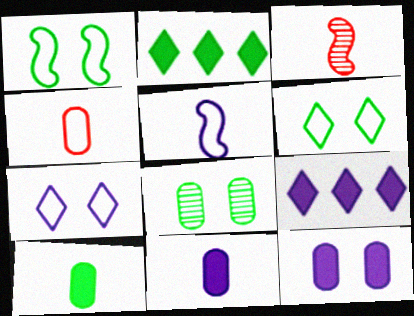[]